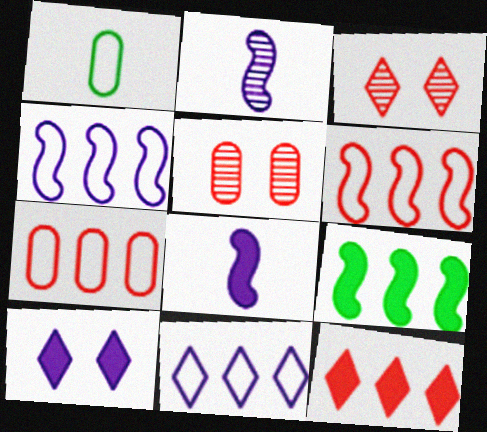[]